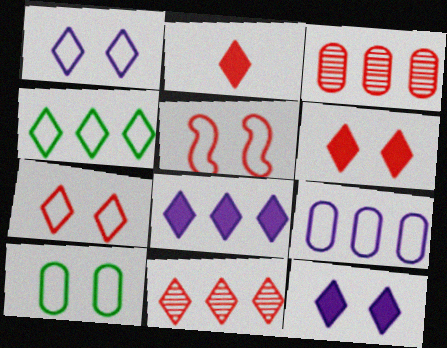[[1, 5, 10], 
[2, 3, 5], 
[2, 7, 11], 
[4, 8, 11]]